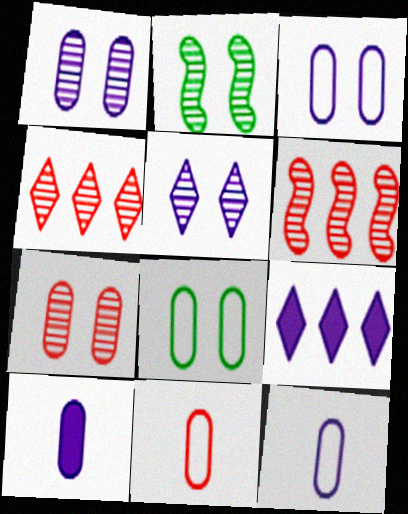[[2, 5, 7], 
[2, 9, 11]]